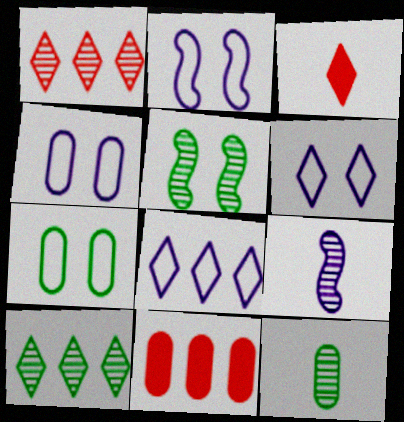[[2, 4, 6], 
[3, 6, 10], 
[4, 11, 12], 
[5, 10, 12]]